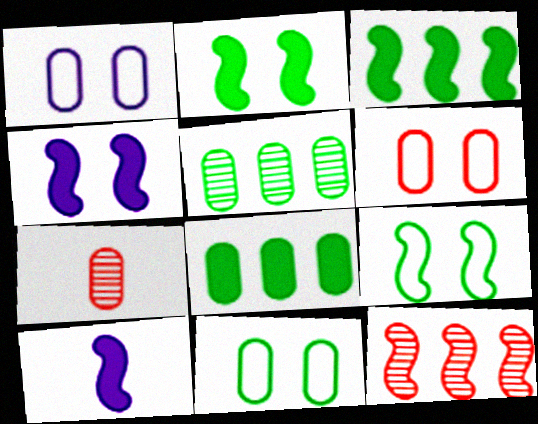[[1, 6, 11], 
[1, 7, 8], 
[9, 10, 12]]